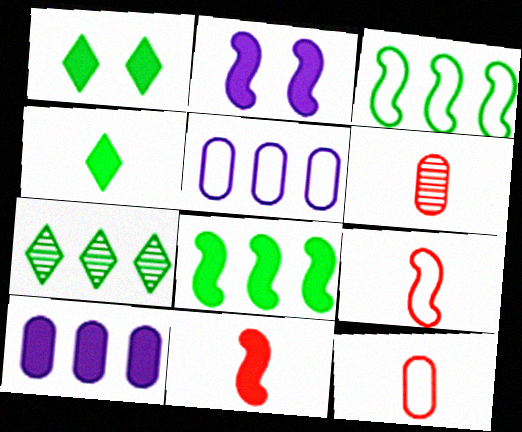[[1, 10, 11], 
[2, 7, 12], 
[2, 8, 11]]